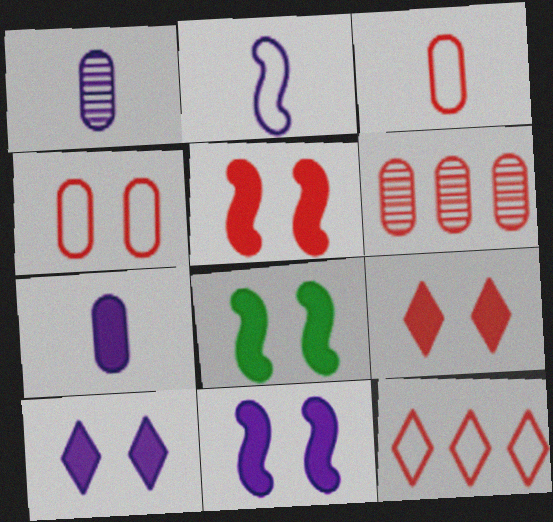[[1, 8, 12], 
[5, 8, 11]]